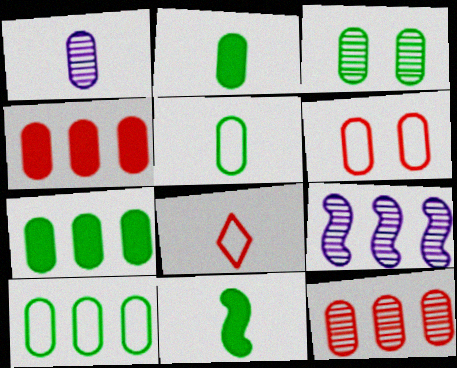[[1, 3, 12], 
[1, 6, 7], 
[1, 8, 11], 
[2, 3, 10], 
[3, 5, 7]]